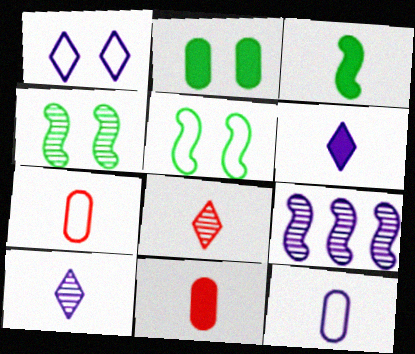[[3, 6, 11], 
[3, 7, 10], 
[3, 8, 12]]